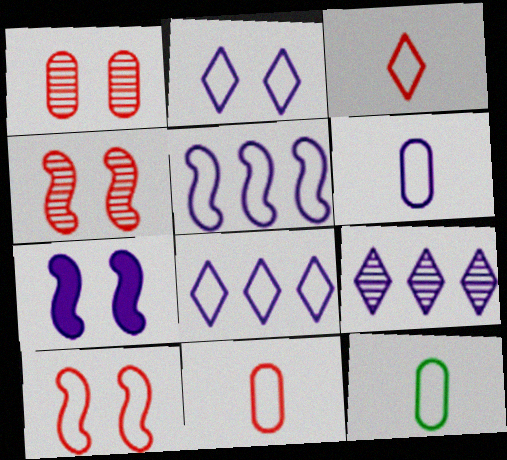[[2, 5, 6], 
[6, 7, 9], 
[6, 11, 12], 
[8, 10, 12]]